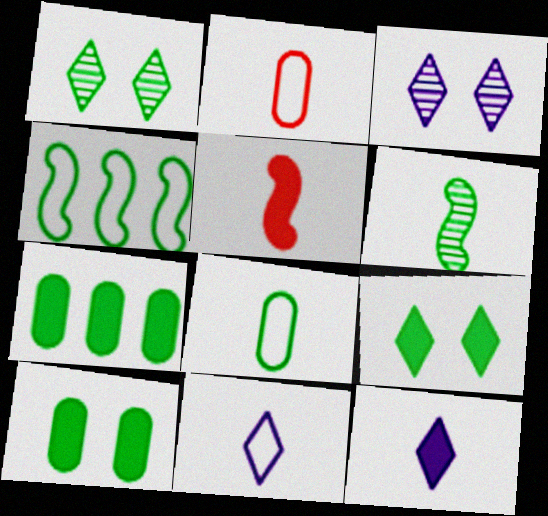[[2, 6, 12]]